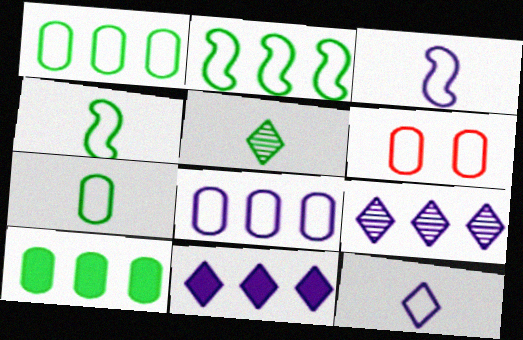[[2, 6, 12], 
[6, 7, 8]]